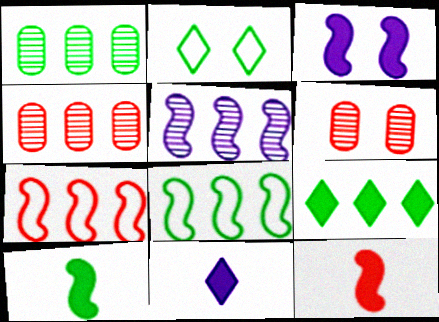[[1, 2, 10], 
[1, 8, 9], 
[2, 3, 6], 
[6, 8, 11]]